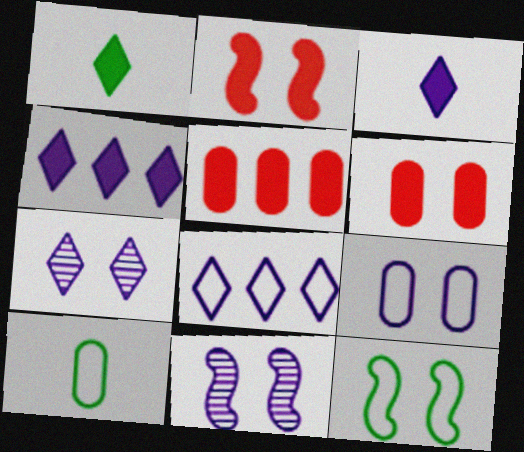[[2, 11, 12], 
[3, 7, 8], 
[6, 7, 12]]